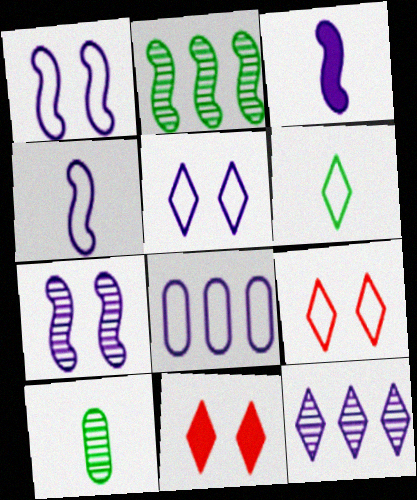[[4, 5, 8], 
[6, 11, 12]]